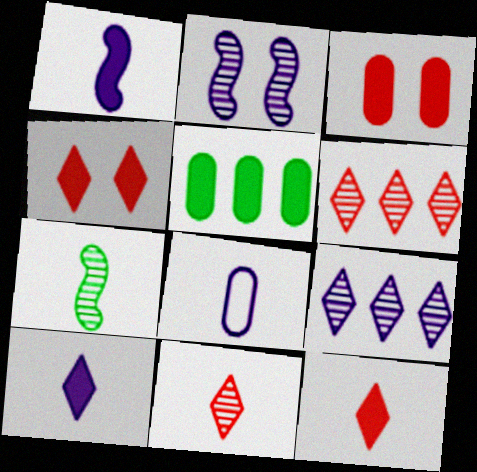[[1, 4, 5], 
[7, 8, 12]]